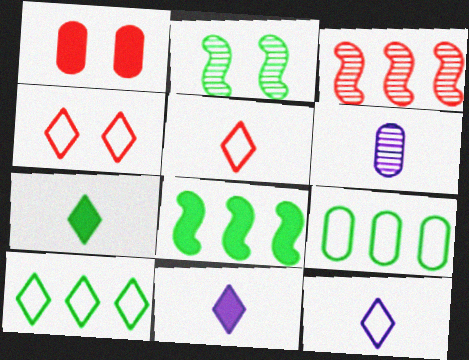[[1, 3, 5], 
[1, 6, 9], 
[1, 8, 11], 
[2, 7, 9], 
[4, 6, 8], 
[4, 10, 12]]